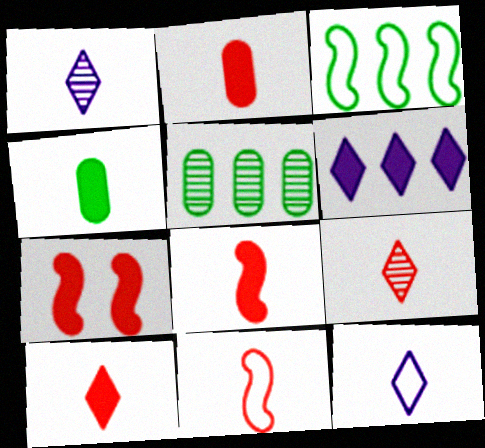[[1, 4, 11], 
[2, 8, 10], 
[2, 9, 11], 
[4, 6, 7], 
[5, 7, 12]]